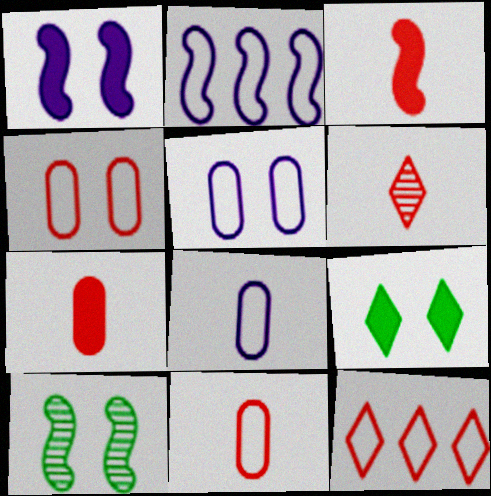[[2, 3, 10], 
[3, 6, 11]]